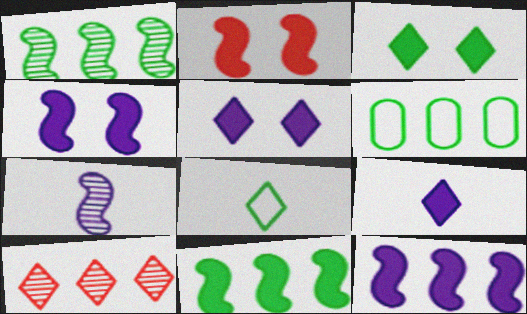[[5, 8, 10], 
[6, 10, 12]]